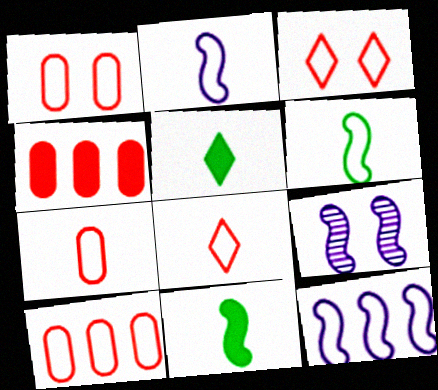[[1, 7, 10], 
[5, 9, 10]]